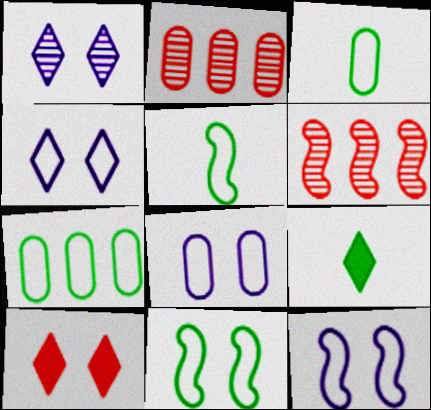[[2, 9, 12], 
[4, 8, 12], 
[6, 8, 9]]